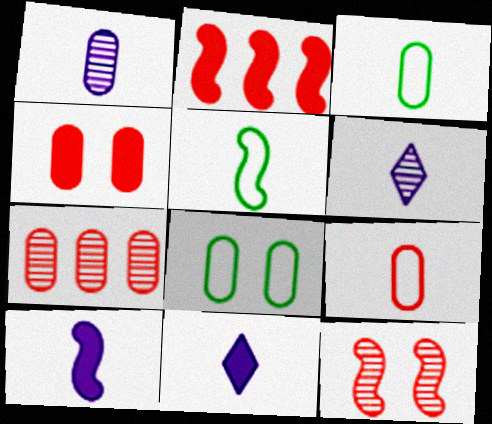[[2, 6, 8], 
[4, 7, 9]]